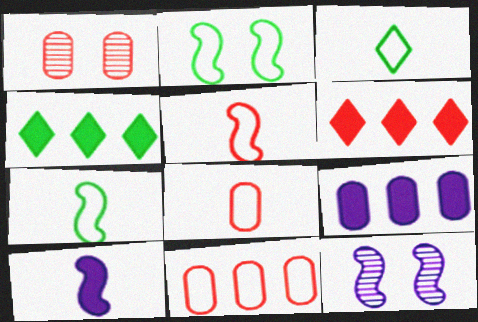[[1, 5, 6], 
[4, 8, 12]]